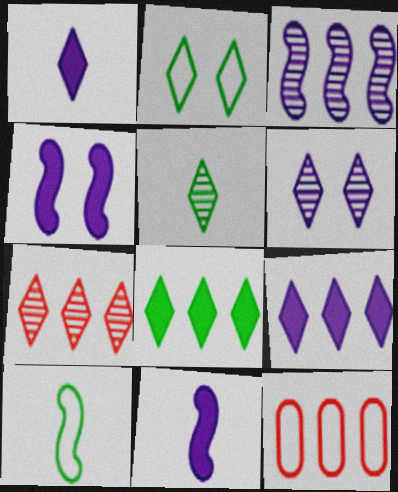[[1, 2, 7], 
[2, 5, 8], 
[3, 8, 12], 
[4, 5, 12], 
[5, 6, 7]]